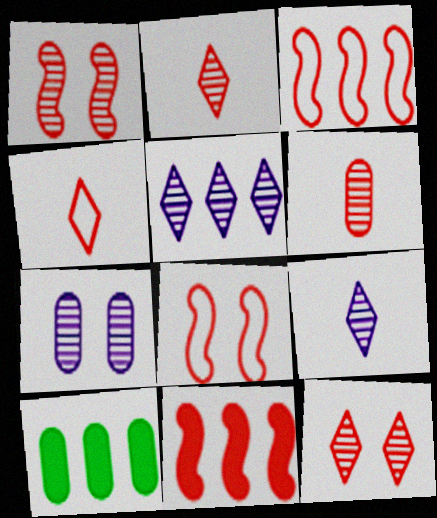[[3, 5, 10], 
[8, 9, 10]]